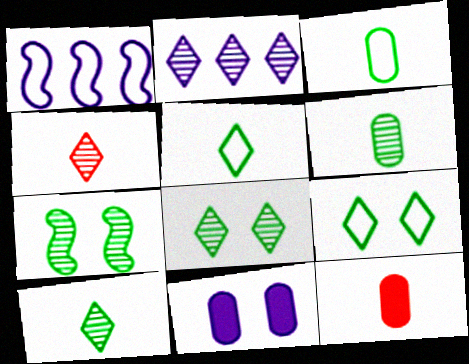[[1, 8, 12], 
[2, 4, 8]]